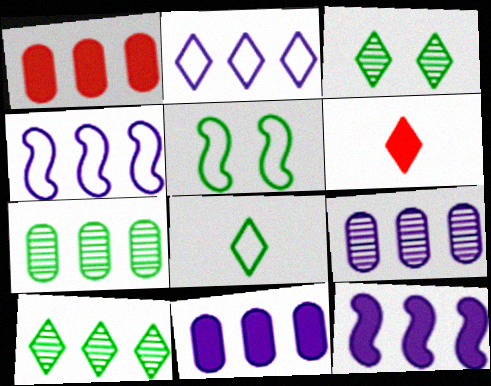[[1, 4, 10], 
[2, 3, 6], 
[2, 9, 12], 
[5, 6, 9]]